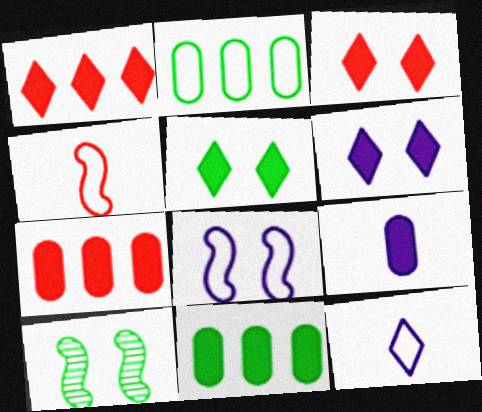[[3, 5, 6], 
[7, 10, 12]]